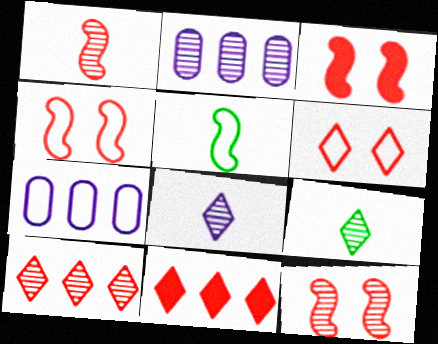[[2, 9, 12], 
[3, 4, 12], 
[3, 7, 9], 
[5, 6, 7]]